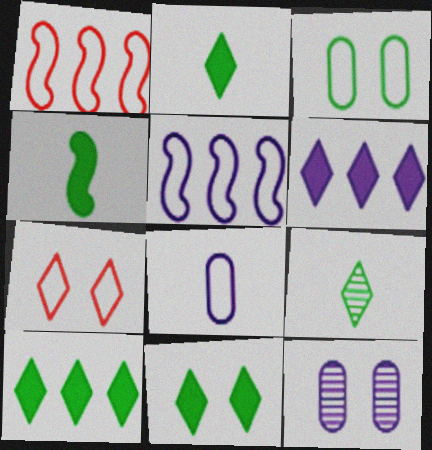[[1, 2, 12], 
[2, 10, 11], 
[6, 7, 9]]